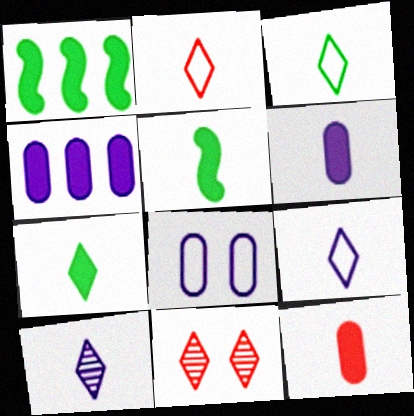[[2, 3, 9], 
[2, 7, 10]]